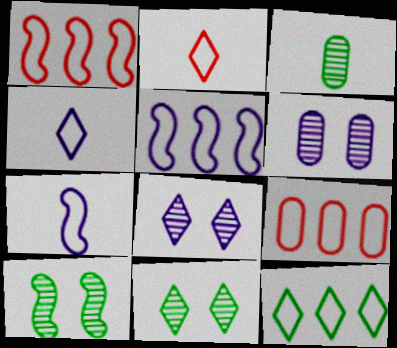[[5, 9, 12]]